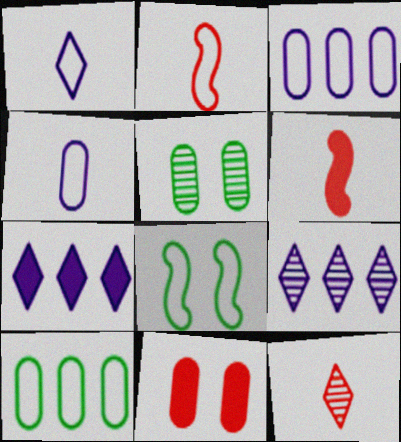[[2, 5, 7]]